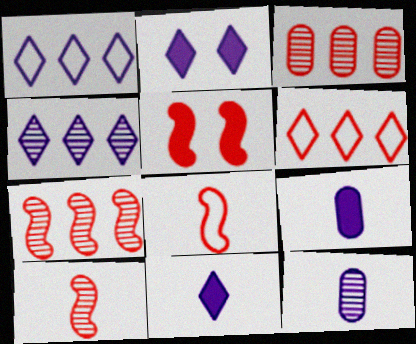[[5, 7, 8]]